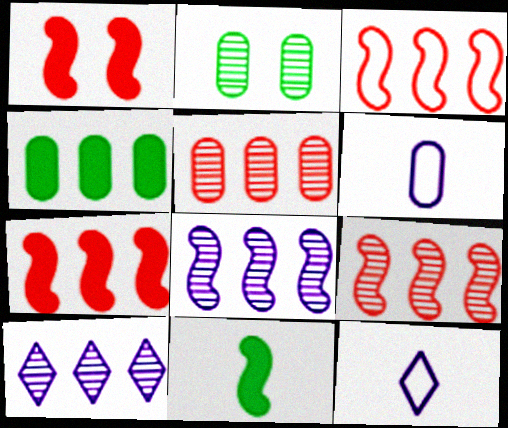[[2, 7, 12], 
[3, 4, 10], 
[3, 7, 9]]